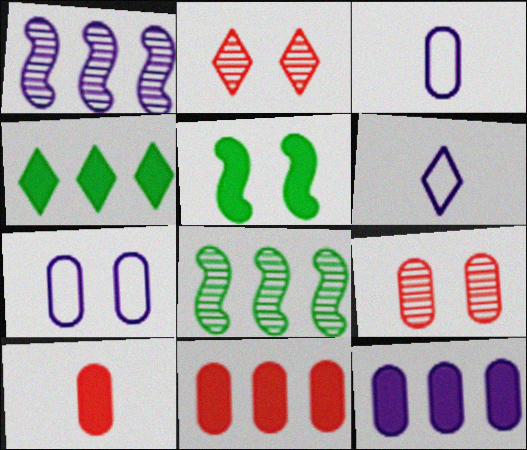[[2, 4, 6], 
[2, 5, 7]]